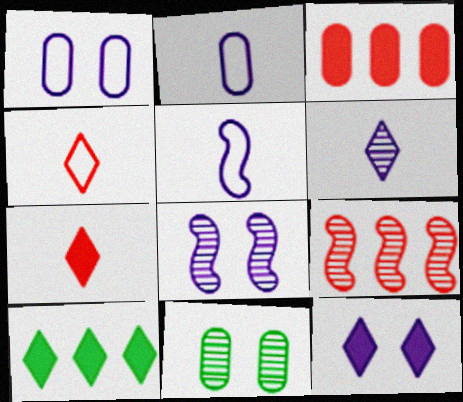[[1, 8, 12], 
[2, 3, 11], 
[6, 9, 11], 
[7, 10, 12]]